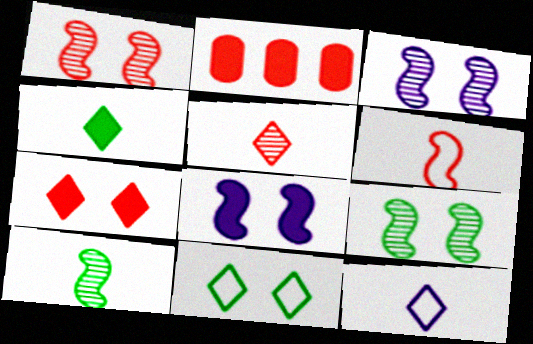[[1, 3, 9], 
[2, 4, 8], 
[2, 9, 12], 
[4, 5, 12]]